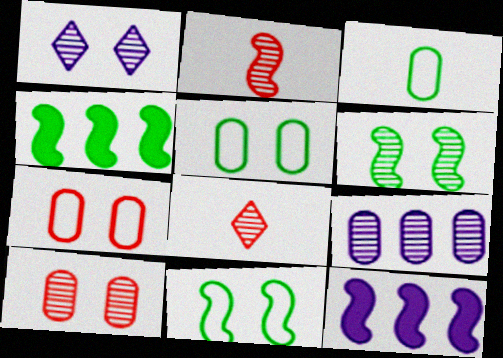[[1, 6, 10], 
[2, 11, 12], 
[5, 8, 12], 
[6, 8, 9]]